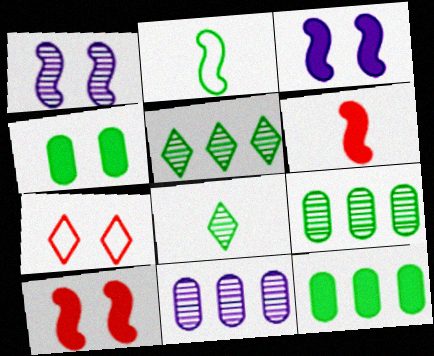[[1, 4, 7], 
[2, 4, 5]]